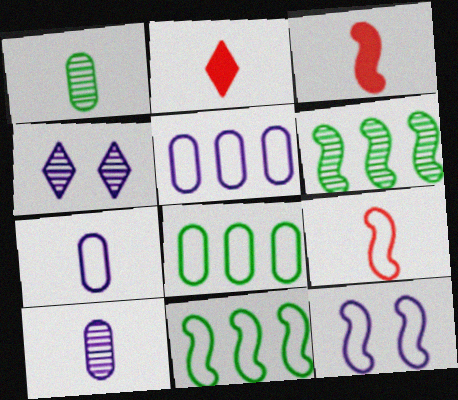[[3, 4, 8], 
[3, 6, 12], 
[9, 11, 12]]